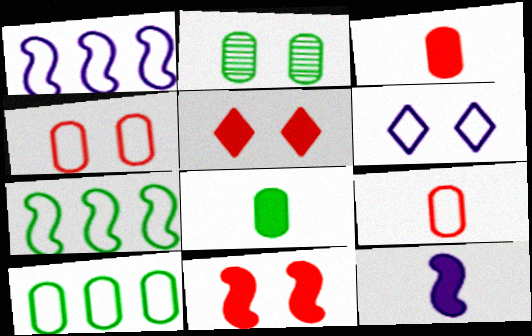[[2, 6, 11], 
[2, 8, 10], 
[6, 7, 9]]